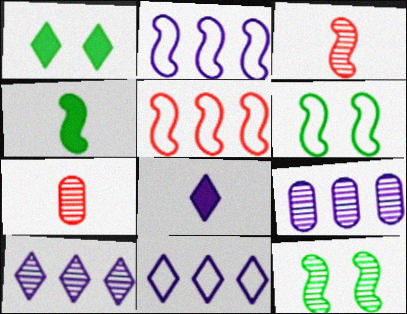[[1, 2, 7], 
[7, 10, 12]]